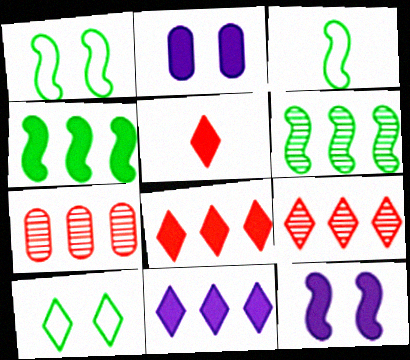[[2, 3, 9], 
[2, 4, 5]]